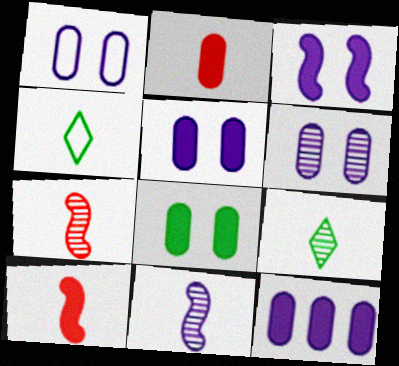[[1, 5, 6], 
[2, 4, 11], 
[2, 8, 12]]